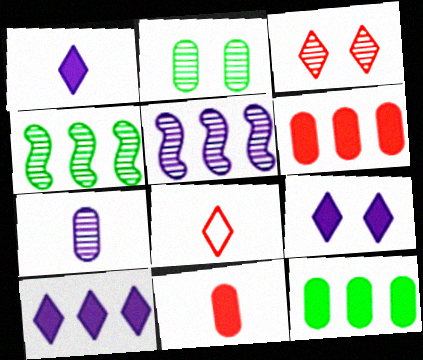[[1, 9, 10], 
[3, 4, 7]]